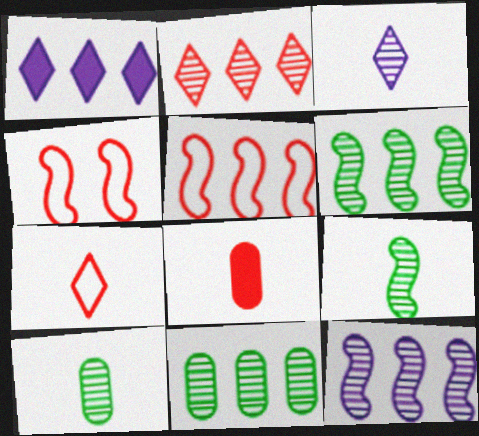[[1, 4, 10], 
[1, 5, 11], 
[2, 4, 8], 
[2, 11, 12]]